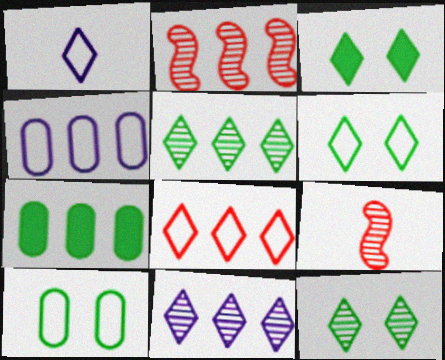[[1, 6, 8], 
[3, 4, 9], 
[3, 6, 12]]